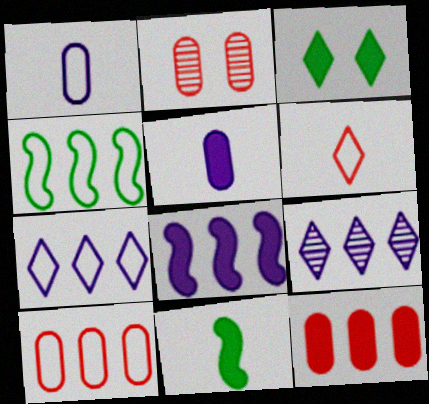[[2, 7, 11], 
[3, 6, 9], 
[4, 7, 10], 
[4, 9, 12]]